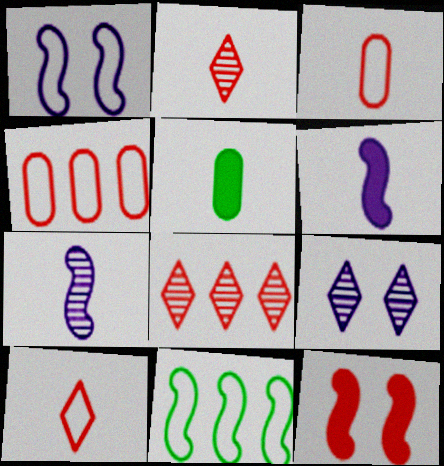[[1, 5, 8], 
[2, 4, 12], 
[3, 8, 12], 
[5, 7, 10], 
[7, 11, 12]]